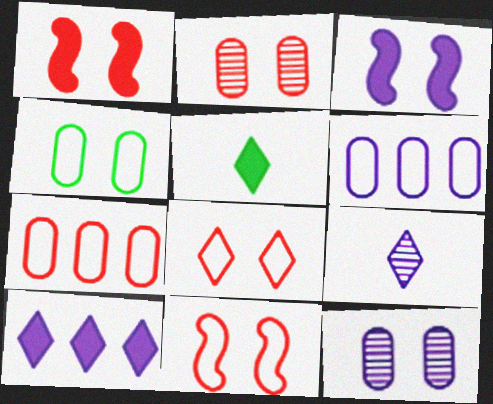[[1, 2, 8], 
[3, 6, 9]]